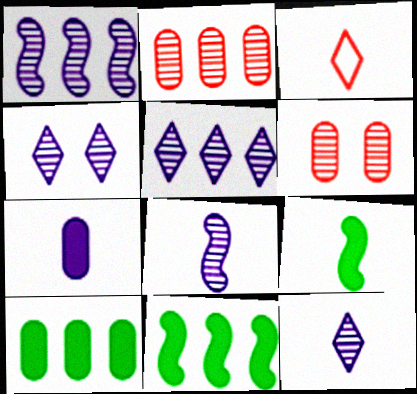[[4, 5, 12]]